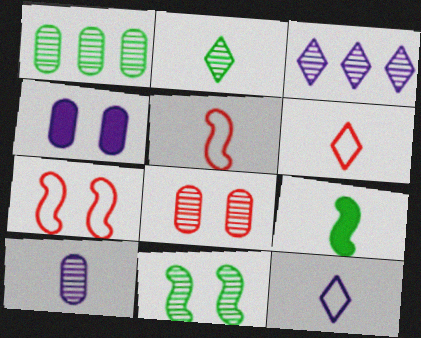[[1, 2, 11], 
[1, 8, 10], 
[6, 9, 10]]